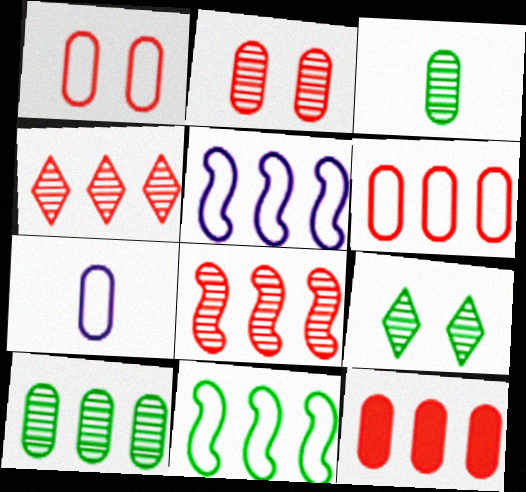[]